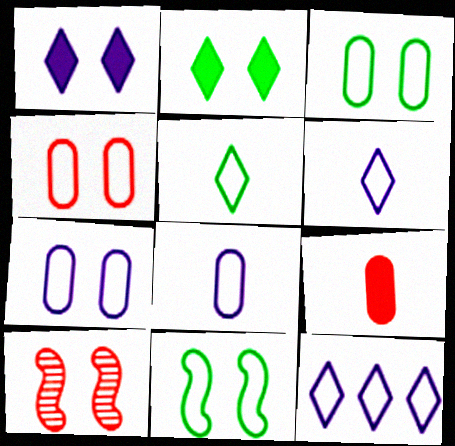[[1, 3, 10], 
[2, 7, 10], 
[3, 4, 7]]